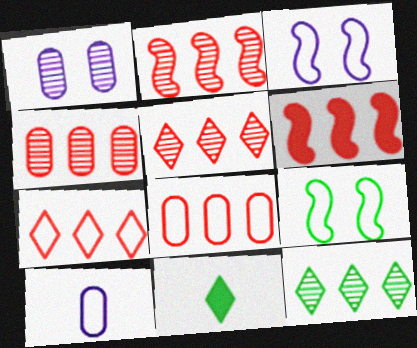[[2, 4, 5], 
[3, 4, 11], 
[4, 6, 7], 
[5, 6, 8], 
[7, 9, 10]]